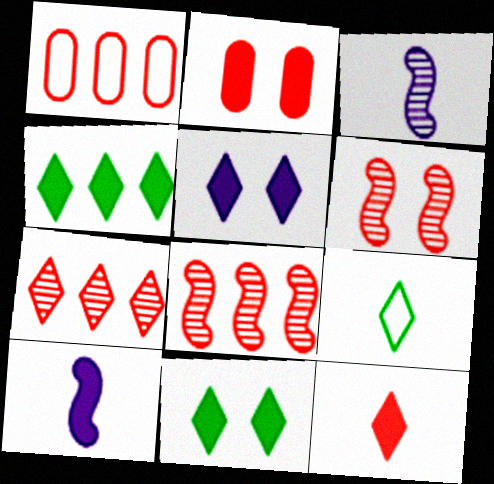[[1, 3, 11], 
[1, 6, 12], 
[2, 4, 10], 
[4, 5, 12], 
[5, 7, 9]]